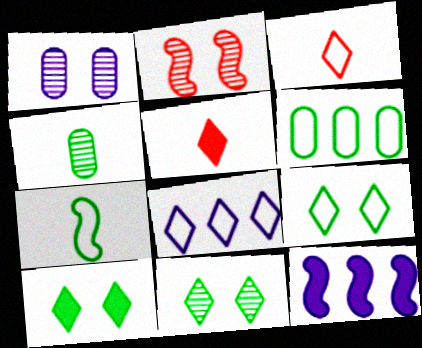[[1, 2, 11], 
[2, 7, 12], 
[3, 8, 9], 
[5, 8, 11], 
[6, 7, 9], 
[9, 10, 11]]